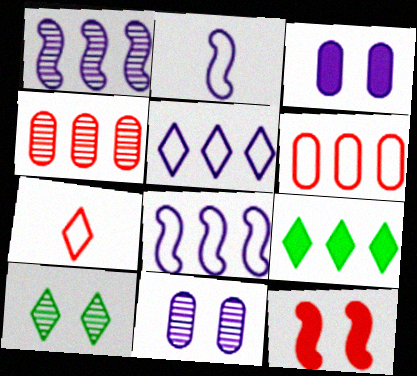[[1, 6, 9], 
[4, 7, 12], 
[4, 8, 9]]